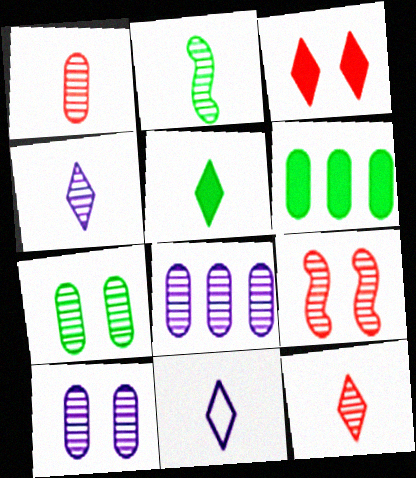[[1, 2, 4], 
[1, 7, 8], 
[5, 11, 12], 
[6, 9, 11]]